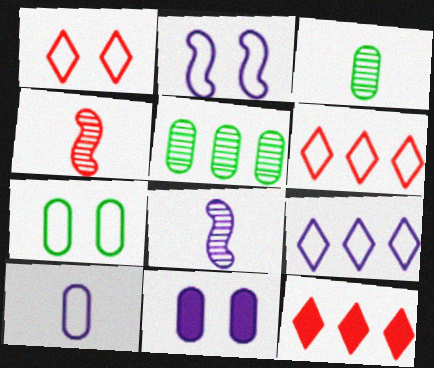[[1, 2, 7], 
[2, 3, 12], 
[2, 9, 10], 
[7, 8, 12], 
[8, 9, 11]]